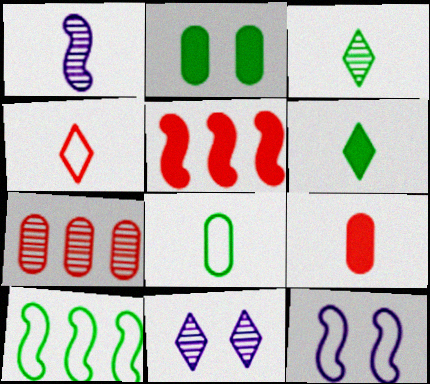[[2, 3, 10], 
[5, 8, 11], 
[6, 7, 12], 
[9, 10, 11]]